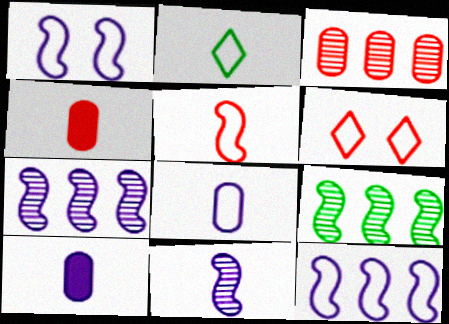[[2, 4, 11], 
[2, 5, 8], 
[6, 9, 10]]